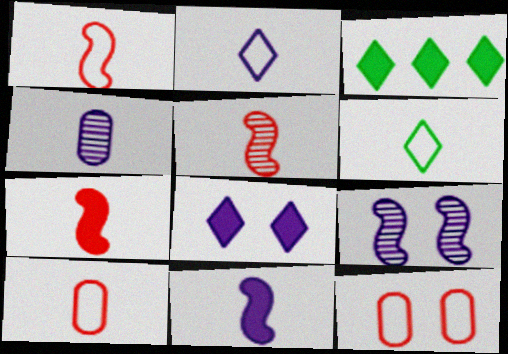[[1, 5, 7], 
[2, 4, 11], 
[3, 9, 10], 
[4, 6, 7]]